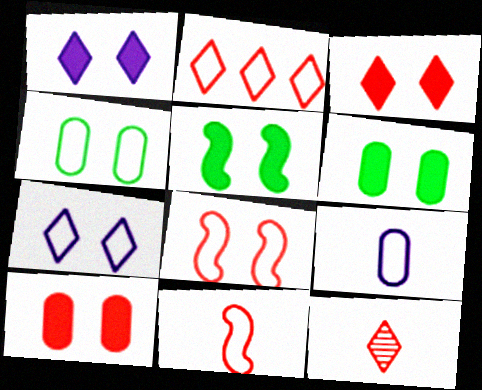[[1, 5, 10], 
[2, 3, 12], 
[4, 7, 8]]